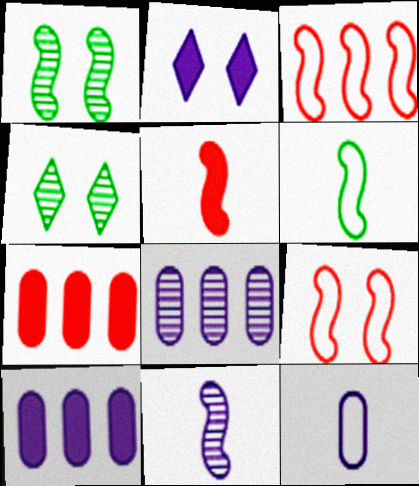[[5, 6, 11]]